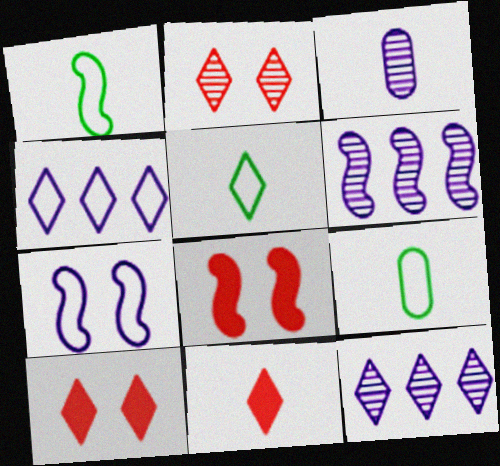[[1, 3, 11], 
[1, 5, 9], 
[1, 6, 8], 
[5, 10, 12], 
[6, 9, 10], 
[8, 9, 12]]